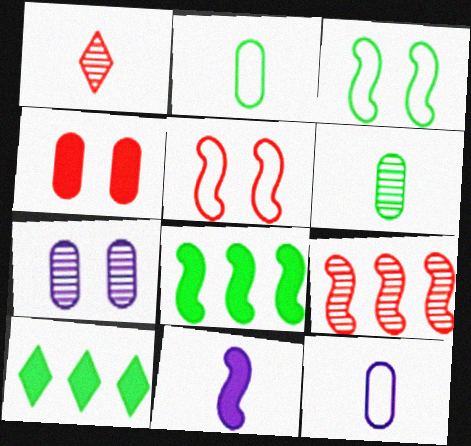[[1, 2, 11], 
[3, 6, 10], 
[3, 9, 11], 
[4, 10, 11]]